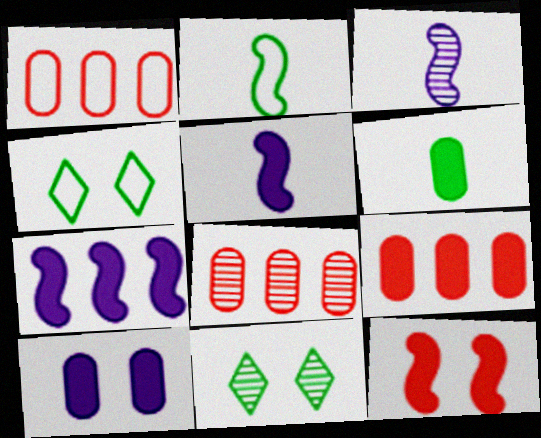[[1, 5, 11], 
[1, 8, 9], 
[3, 4, 9], 
[3, 8, 11], 
[4, 5, 8], 
[6, 9, 10]]